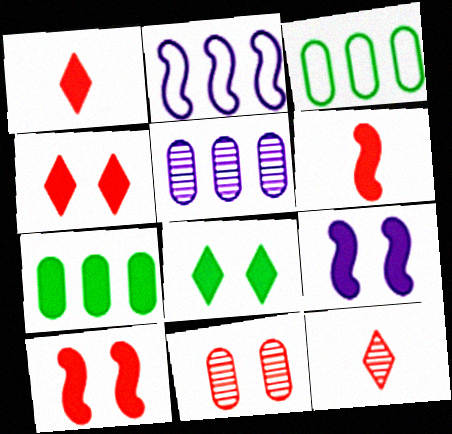[[1, 7, 9], 
[3, 9, 12]]